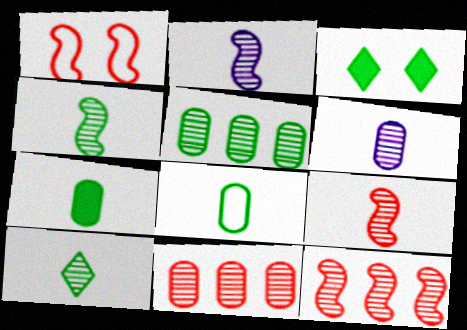[[2, 4, 9], 
[6, 9, 10]]